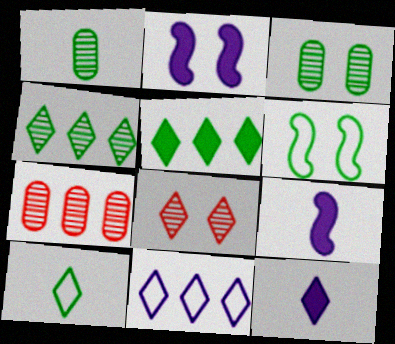[[1, 5, 6], 
[2, 7, 10], 
[6, 7, 12]]